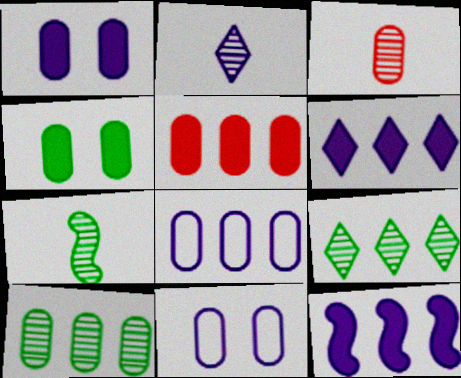[[2, 3, 7], 
[2, 11, 12], 
[3, 4, 8], 
[5, 8, 10]]